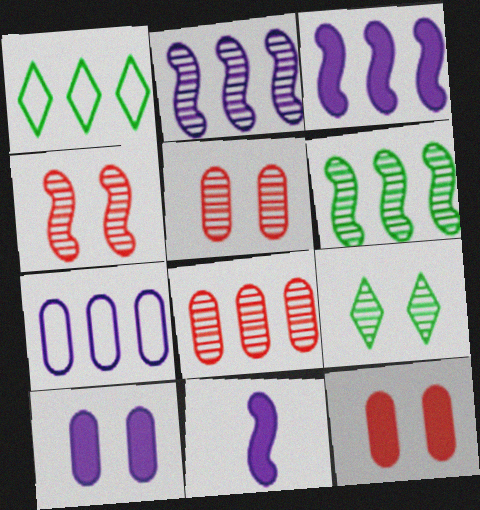[[1, 3, 8], 
[1, 5, 11]]